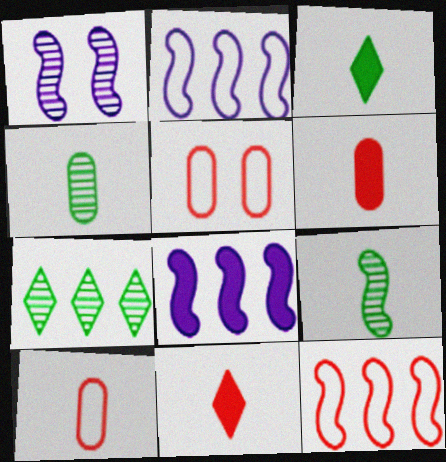[]